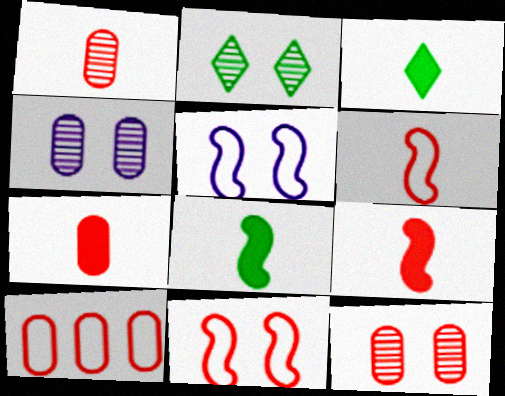[[7, 10, 12]]